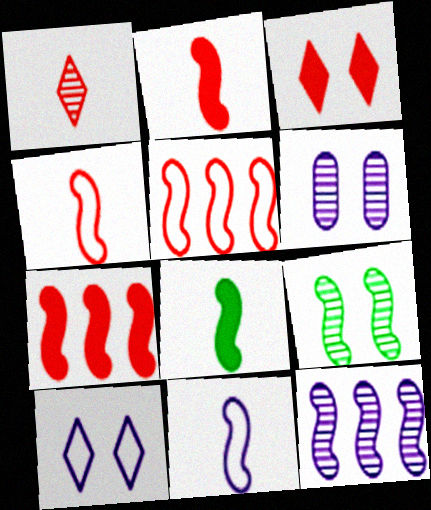[[7, 9, 11]]